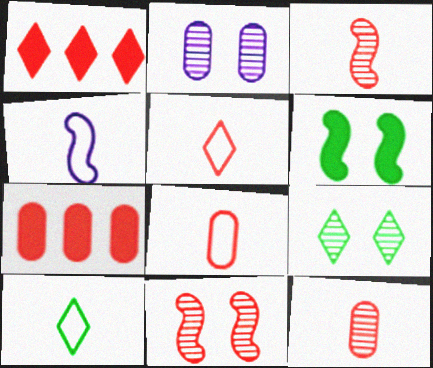[[1, 8, 11], 
[2, 9, 11], 
[4, 7, 9], 
[4, 8, 10], 
[5, 7, 11]]